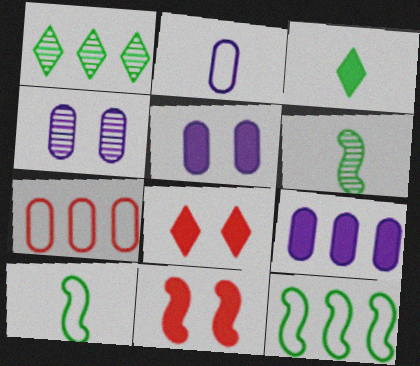[[1, 2, 11], 
[2, 4, 9], 
[3, 9, 11]]